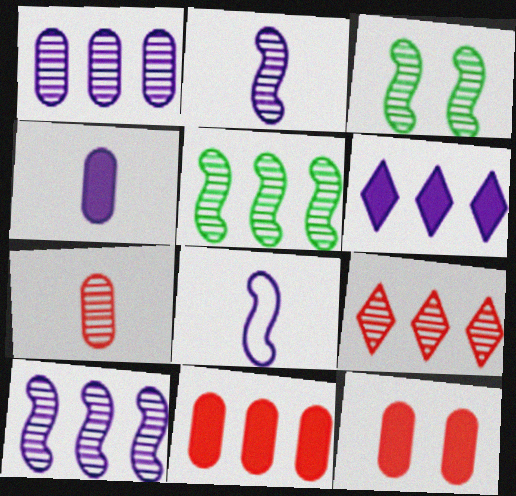[[1, 5, 9]]